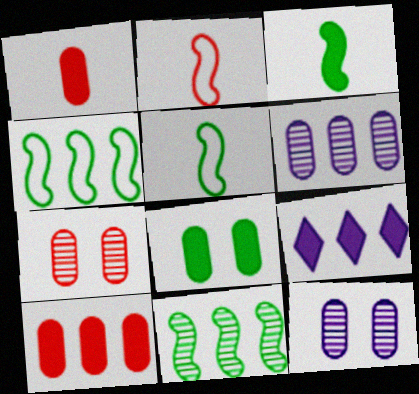[[5, 7, 9]]